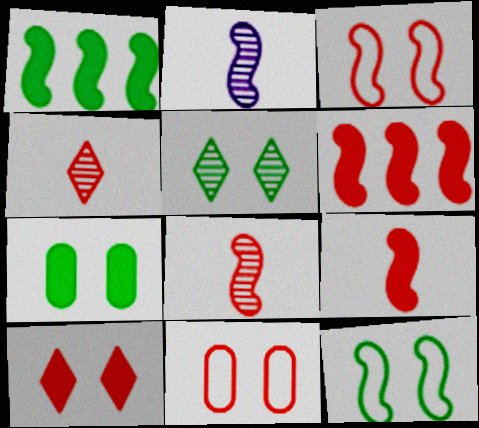[[1, 2, 3], 
[2, 6, 12], 
[3, 6, 8], 
[4, 6, 11], 
[5, 7, 12]]